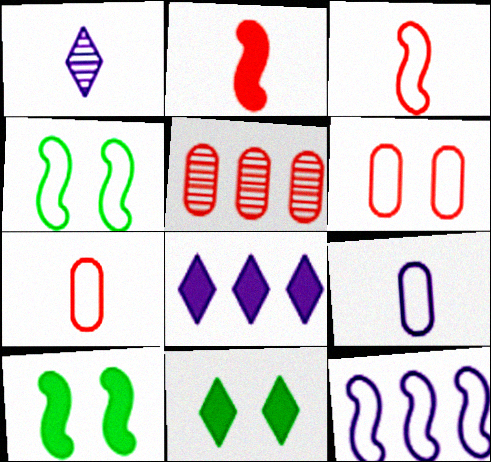[[3, 4, 12]]